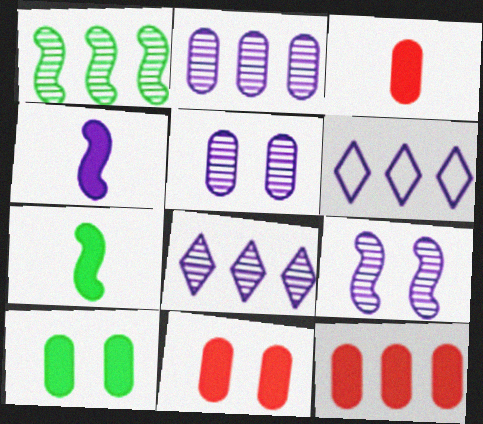[[1, 6, 12], 
[3, 11, 12], 
[4, 5, 6]]